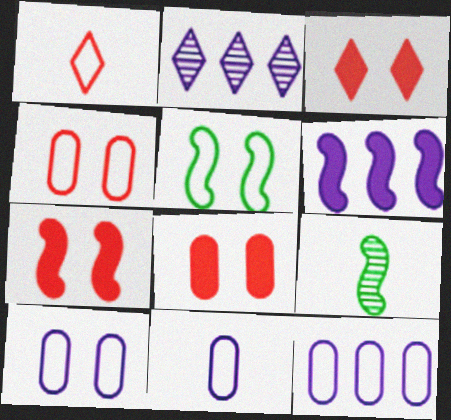[[1, 5, 12], 
[2, 6, 12], 
[3, 7, 8], 
[3, 9, 12], 
[10, 11, 12]]